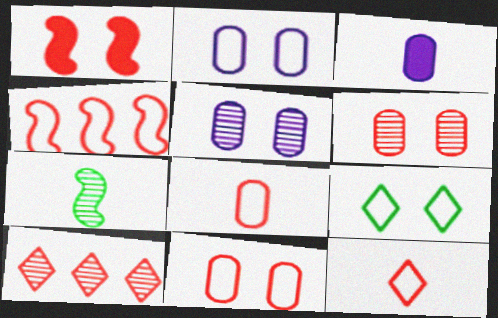[[1, 5, 9], 
[1, 8, 10], 
[3, 7, 12], 
[4, 11, 12], 
[5, 7, 10]]